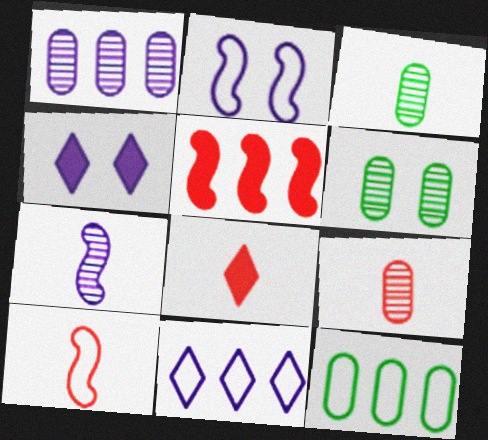[[1, 6, 9], 
[8, 9, 10]]